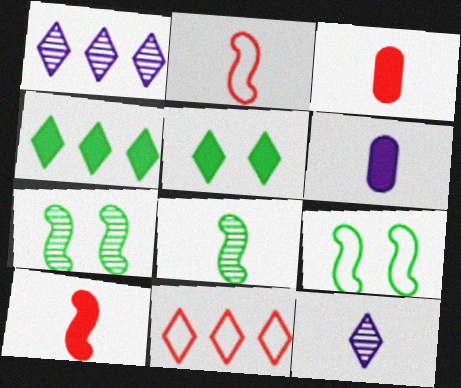[[1, 3, 9], 
[1, 4, 11], 
[5, 11, 12], 
[6, 7, 11]]